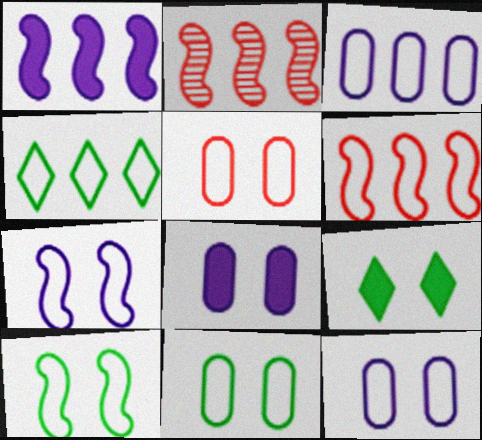[[3, 4, 6], 
[5, 11, 12]]